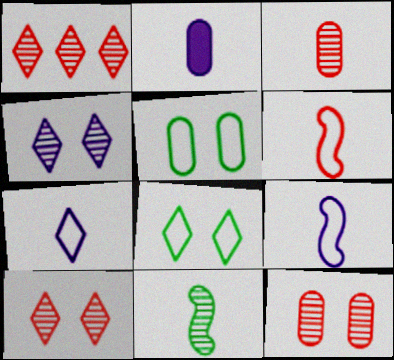[]